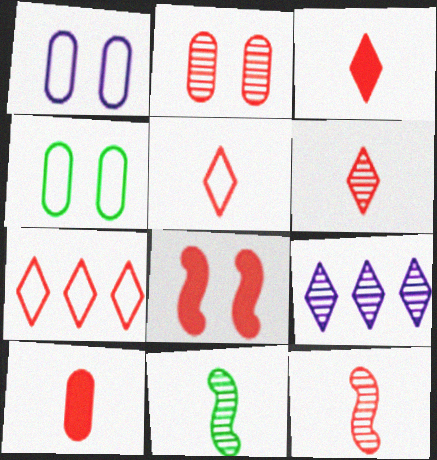[[2, 9, 11], 
[3, 5, 6], 
[5, 10, 12]]